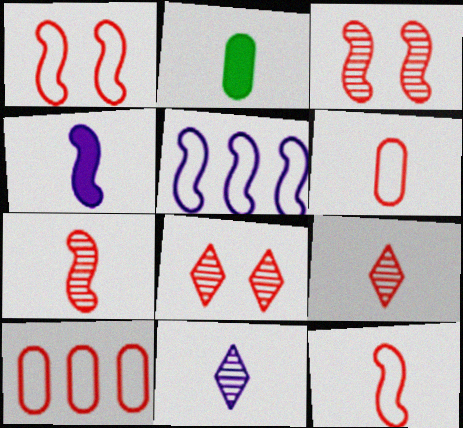[[2, 5, 8], 
[2, 11, 12]]